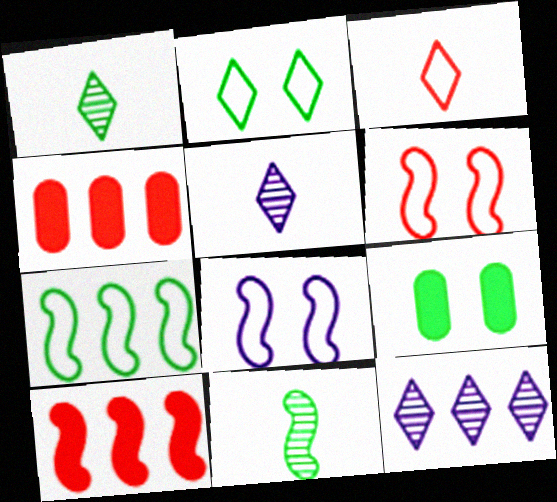[[1, 4, 8], 
[1, 7, 9], 
[4, 7, 12], 
[8, 10, 11]]